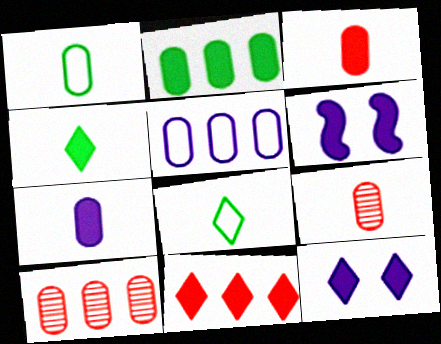[[1, 7, 9], 
[2, 5, 10], 
[4, 11, 12], 
[6, 8, 10]]